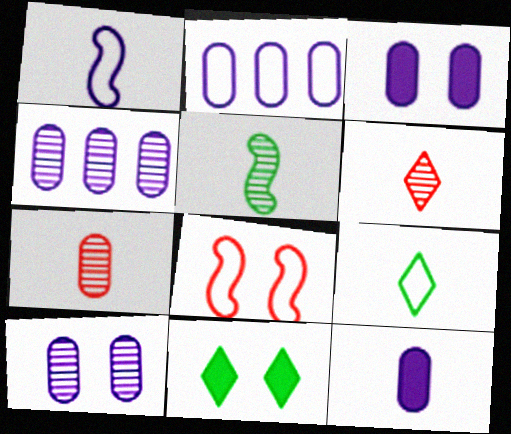[[2, 8, 9], 
[2, 10, 12], 
[8, 10, 11]]